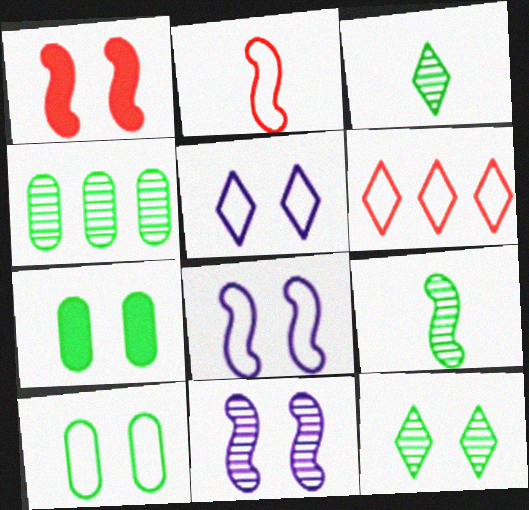[[4, 9, 12]]